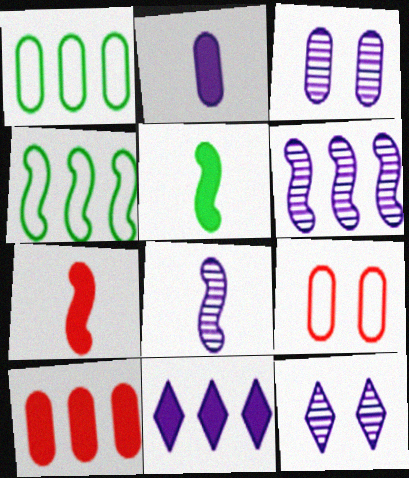[[1, 7, 12]]